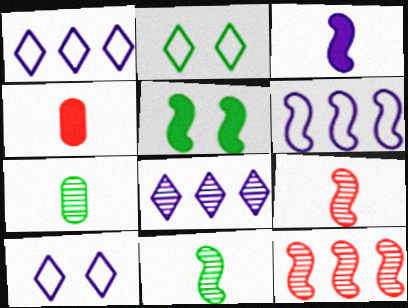[[5, 6, 9]]